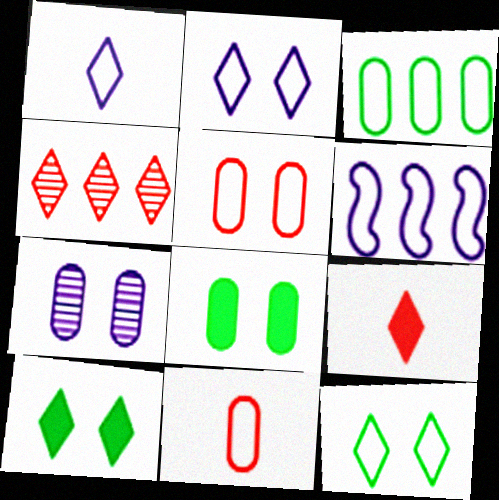[[1, 4, 10], 
[5, 7, 8], 
[6, 11, 12]]